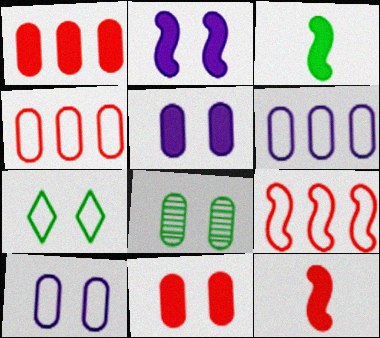[[8, 10, 11]]